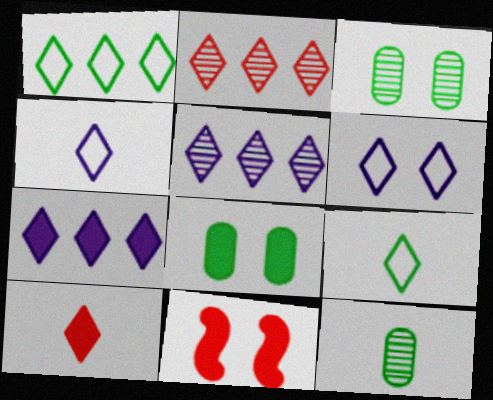[[1, 2, 7], 
[3, 6, 11]]